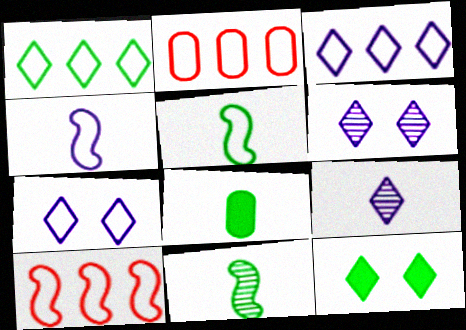[[2, 5, 7], 
[6, 8, 10]]